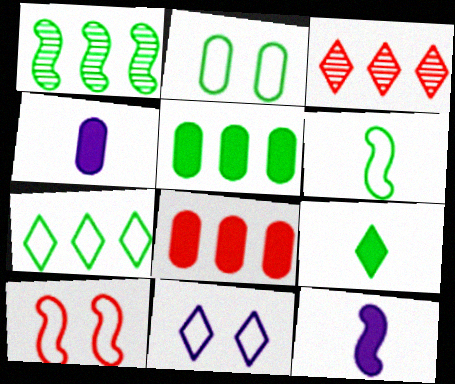[[1, 2, 9], 
[1, 5, 7], 
[1, 10, 12], 
[2, 3, 12], 
[2, 6, 7], 
[2, 10, 11], 
[3, 9, 11]]